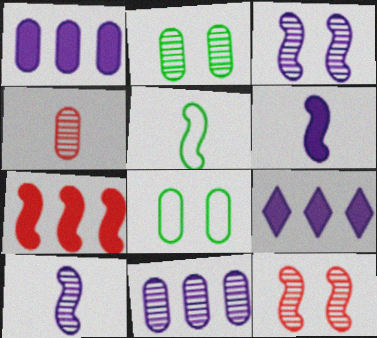[[1, 4, 8], 
[2, 4, 11], 
[3, 5, 7]]